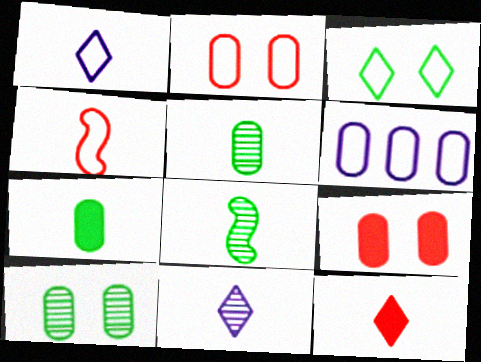[[3, 4, 6], 
[4, 7, 11], 
[5, 6, 9]]